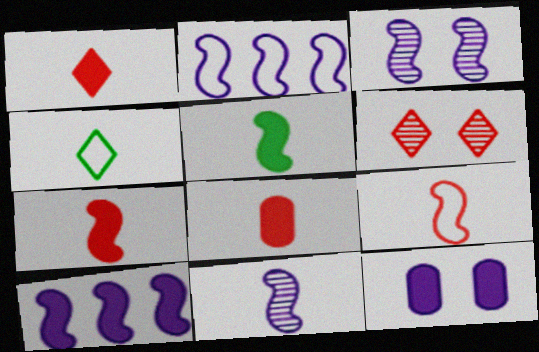[[1, 7, 8], 
[4, 8, 11], 
[5, 9, 11]]